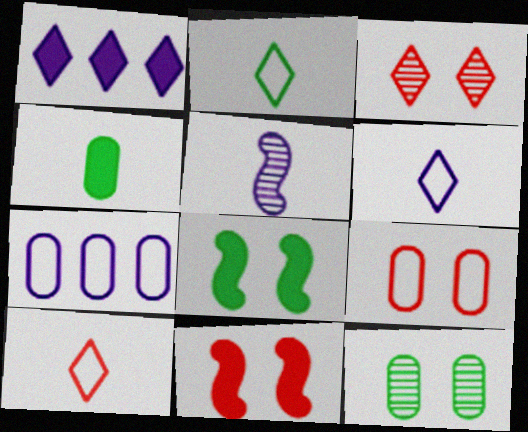[[1, 2, 3], 
[1, 4, 11], 
[2, 6, 10], 
[3, 9, 11], 
[4, 5, 10]]